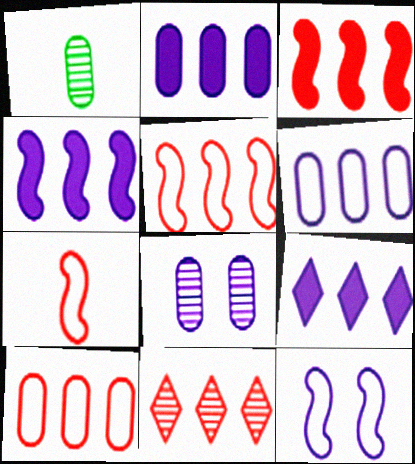[[2, 4, 9], 
[3, 10, 11]]